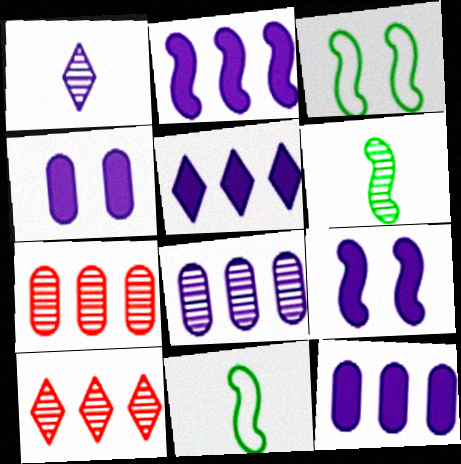[[2, 5, 12], 
[4, 10, 11]]